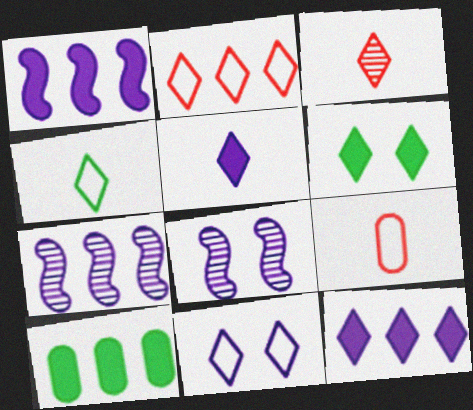[[2, 4, 11], 
[2, 7, 10], 
[3, 4, 5], 
[6, 7, 9]]